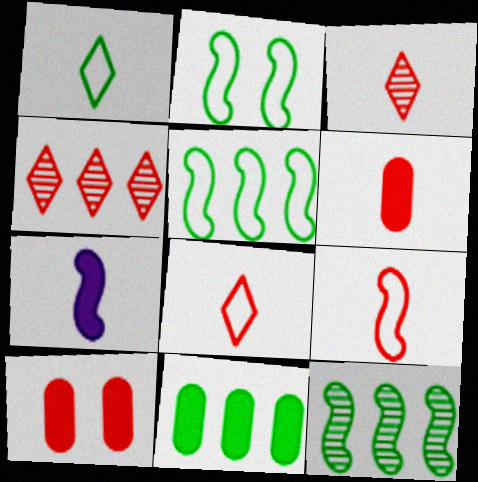[[3, 6, 9], 
[4, 9, 10]]